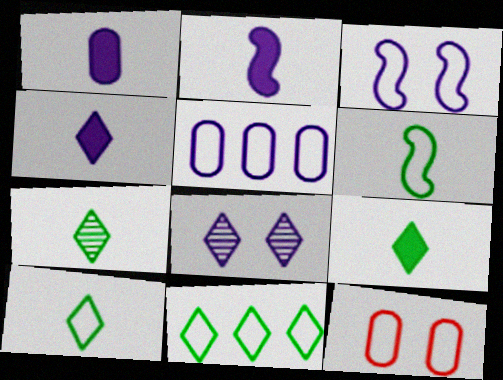[[1, 2, 4], 
[2, 5, 8], 
[7, 9, 10]]